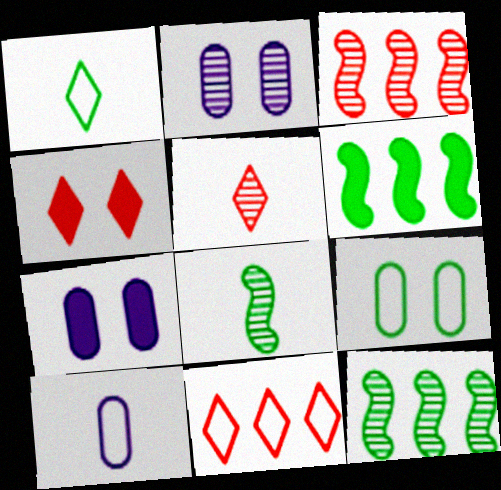[[1, 3, 7], 
[2, 5, 12], 
[4, 5, 11], 
[4, 10, 12], 
[7, 8, 11]]